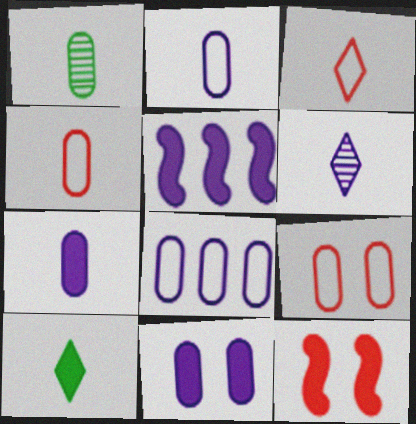[[1, 4, 7], 
[3, 6, 10]]